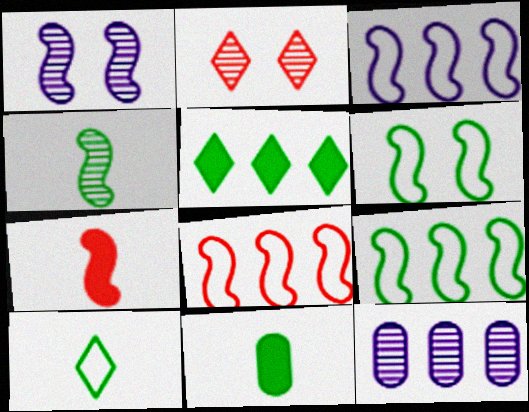[[1, 7, 9], 
[2, 3, 11], 
[2, 4, 12], 
[3, 8, 9], 
[4, 10, 11], 
[5, 8, 12]]